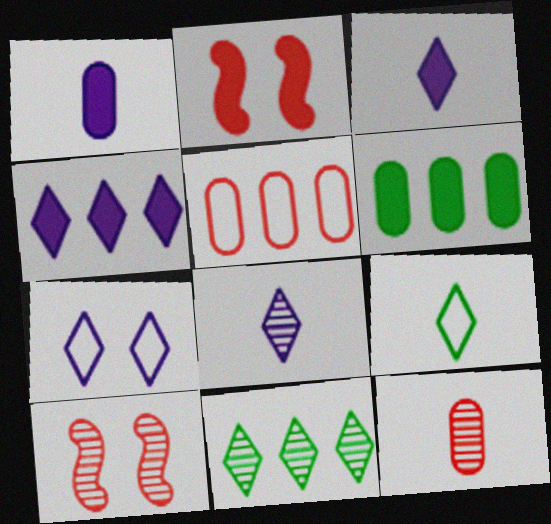[[2, 3, 6], 
[4, 7, 8]]